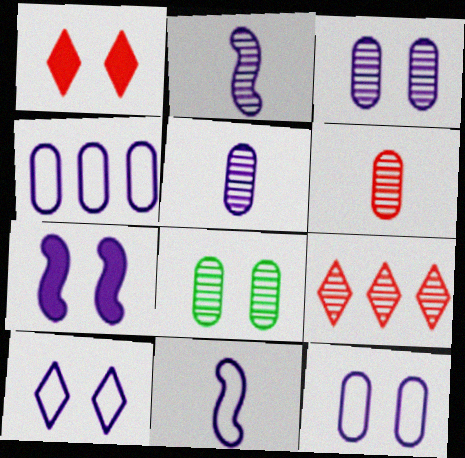[[2, 8, 9], 
[3, 7, 10], 
[4, 10, 11]]